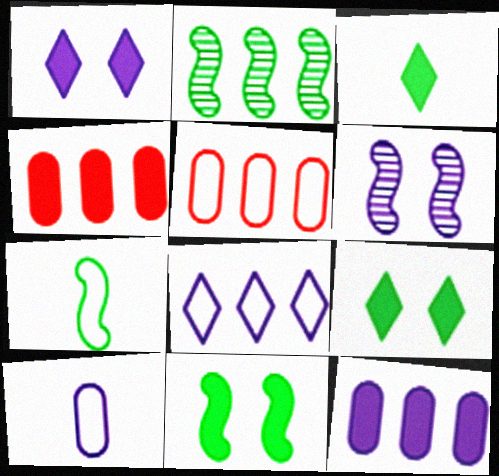[[2, 4, 8], 
[2, 7, 11], 
[3, 5, 6]]